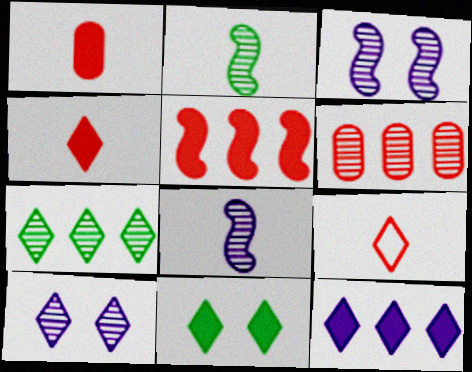[[2, 6, 10], 
[4, 11, 12]]